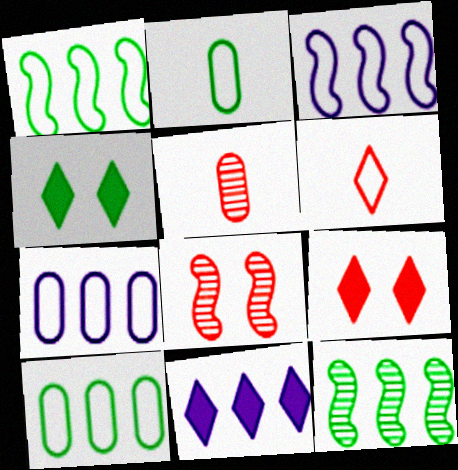[[2, 4, 12], 
[2, 8, 11], 
[3, 4, 5]]